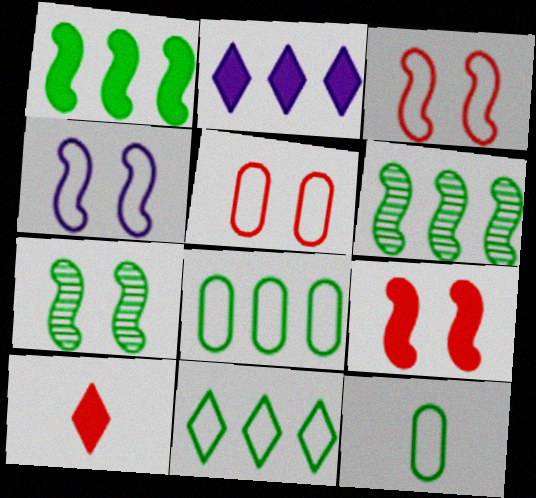[[4, 7, 9]]